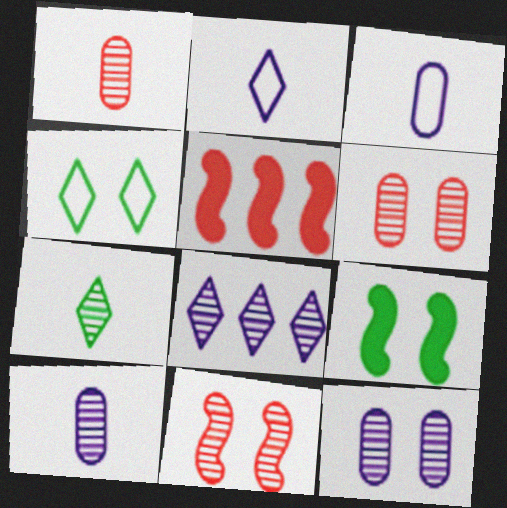[[4, 5, 10]]